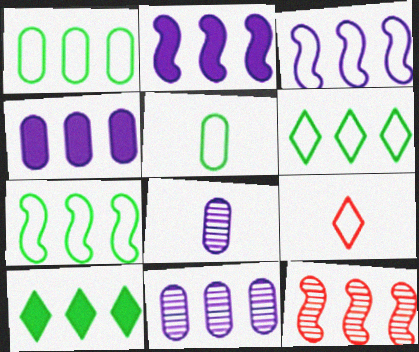[[1, 6, 7], 
[2, 7, 12], 
[4, 6, 12]]